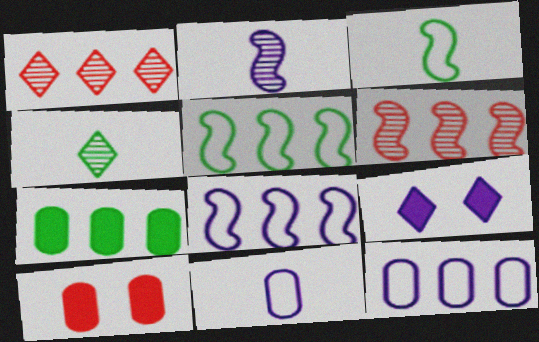[[1, 7, 8], 
[2, 9, 12], 
[4, 8, 10]]